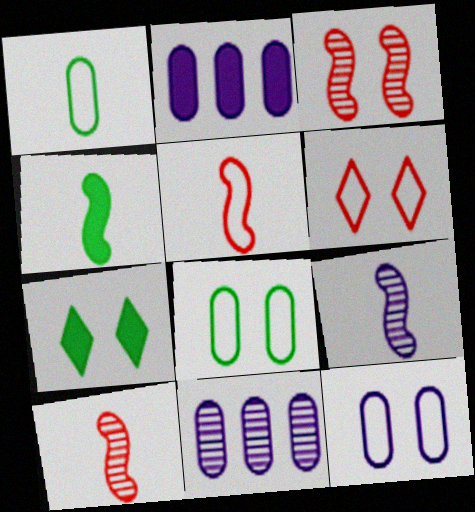[[3, 7, 12], 
[4, 5, 9], 
[4, 6, 11], 
[5, 7, 11]]